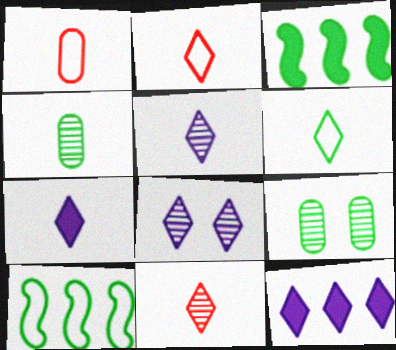[[1, 3, 8], 
[3, 6, 9], 
[6, 7, 11]]